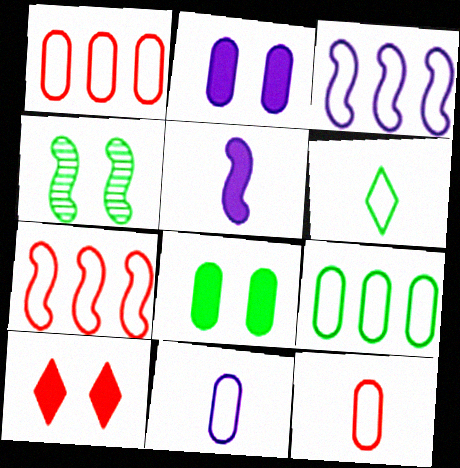[[4, 5, 7]]